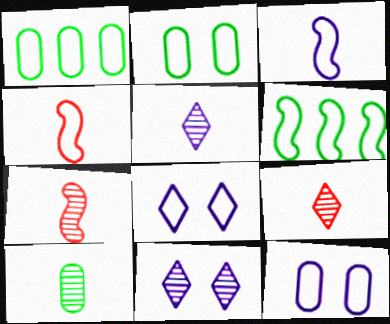[[1, 4, 8], 
[5, 7, 10]]